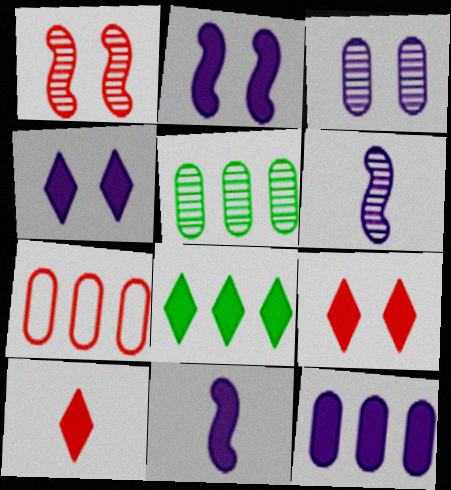[[1, 7, 10], 
[4, 8, 10], 
[4, 11, 12], 
[5, 7, 12]]